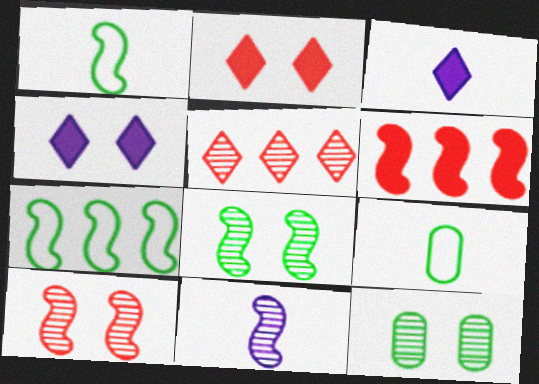[[5, 11, 12]]